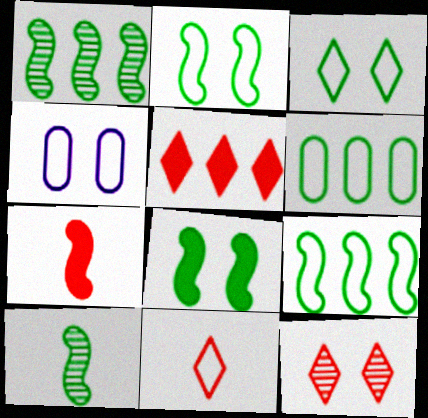[[4, 5, 10], 
[4, 8, 12], 
[4, 9, 11], 
[5, 11, 12], 
[8, 9, 10]]